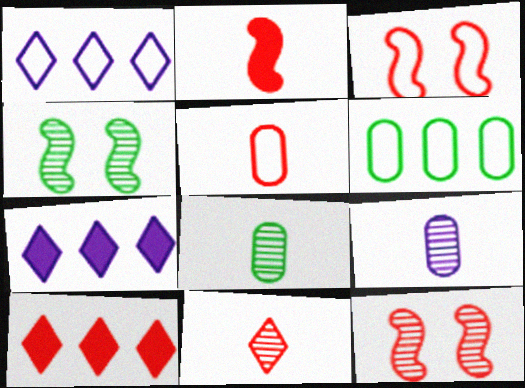[[2, 5, 11], 
[3, 7, 8], 
[4, 5, 7], 
[5, 10, 12]]